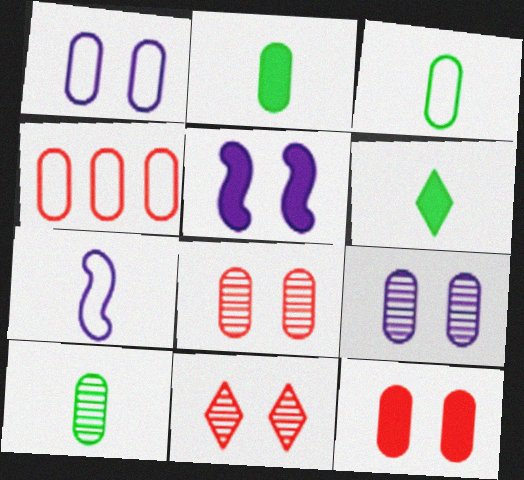[[1, 3, 4], 
[2, 3, 10], 
[2, 4, 9]]